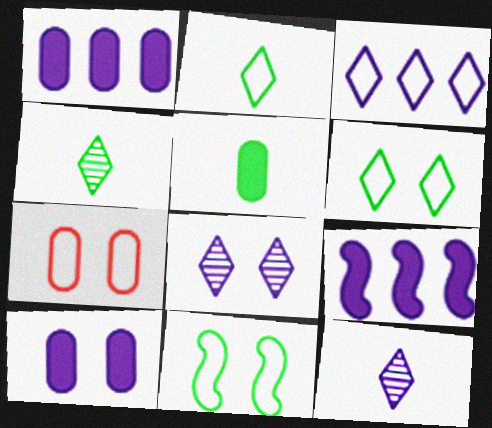[[4, 7, 9]]